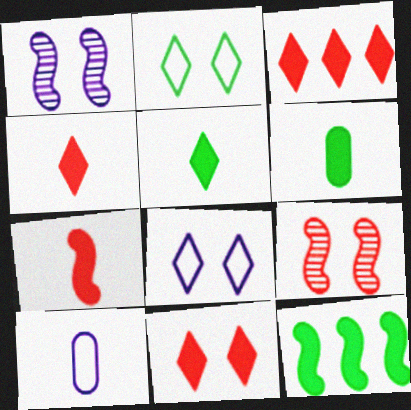[[3, 4, 11]]